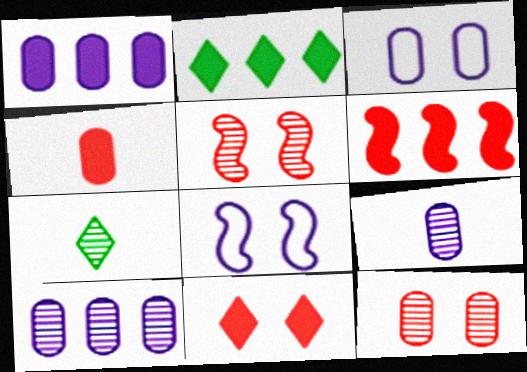[[1, 2, 6], 
[1, 3, 9], 
[3, 6, 7], 
[4, 6, 11], 
[5, 7, 10]]